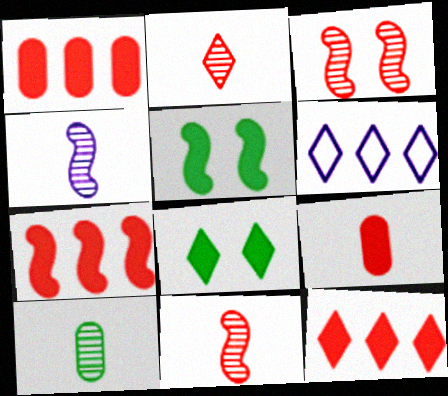[[1, 7, 12], 
[2, 4, 10], 
[2, 6, 8]]